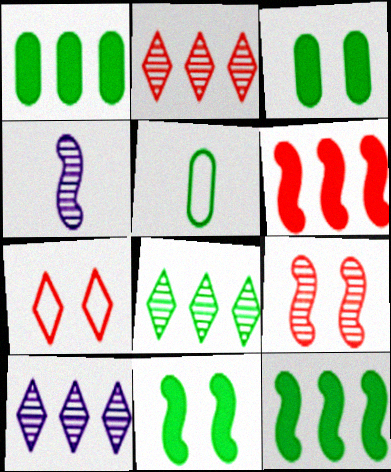[[1, 4, 7], 
[2, 8, 10], 
[5, 8, 11]]